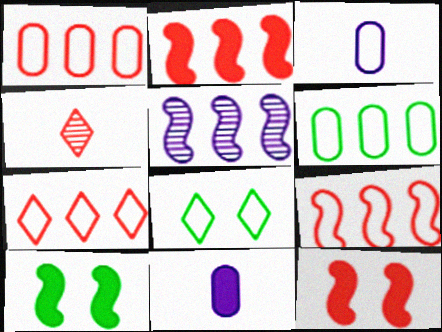[[1, 4, 12], 
[1, 7, 9], 
[3, 8, 9]]